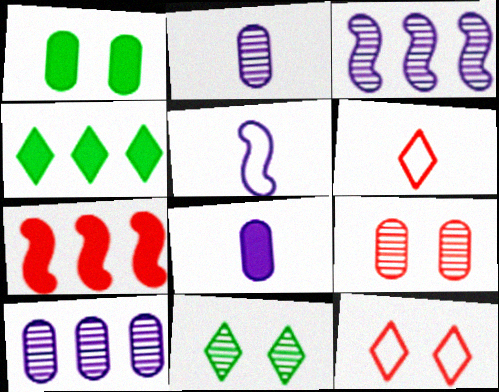[[1, 3, 6], 
[4, 5, 9], 
[6, 7, 9]]